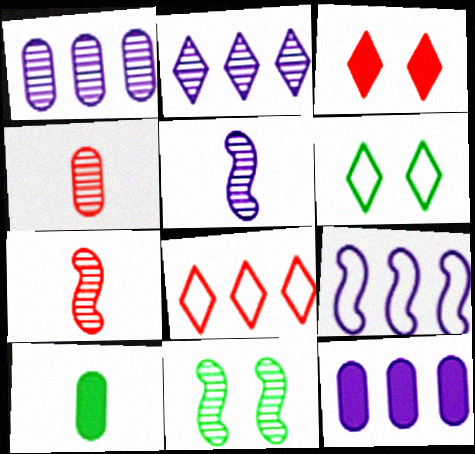[[2, 4, 11], 
[2, 9, 12], 
[6, 7, 12]]